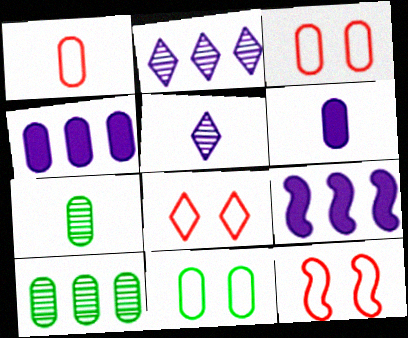[[1, 6, 7], 
[3, 4, 7], 
[3, 6, 10], 
[3, 8, 12], 
[7, 8, 9]]